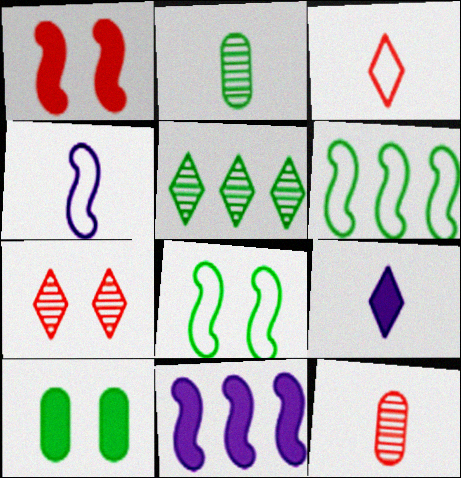[]